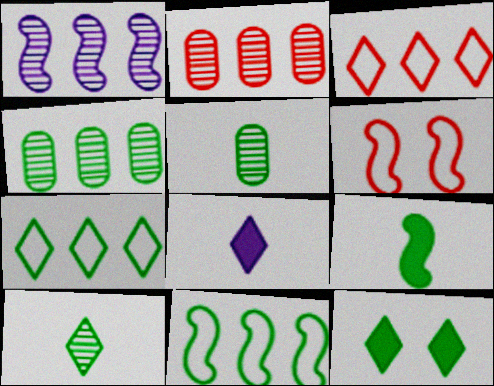[[1, 6, 9], 
[4, 6, 8], 
[5, 11, 12], 
[7, 10, 12]]